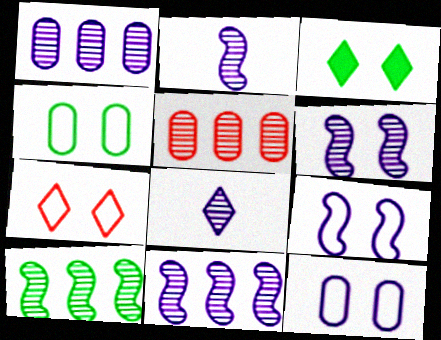[[1, 6, 8], 
[2, 6, 11], 
[4, 7, 9]]